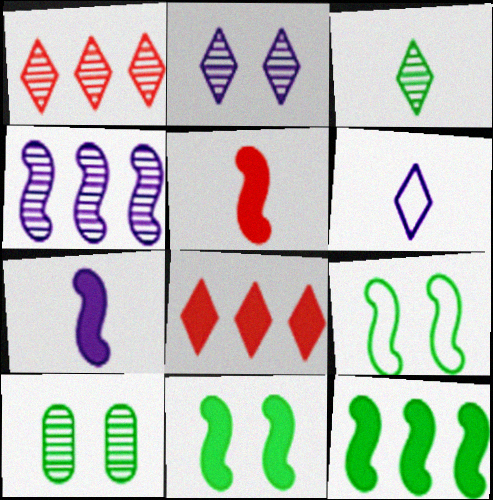[[1, 2, 3], 
[4, 5, 9]]